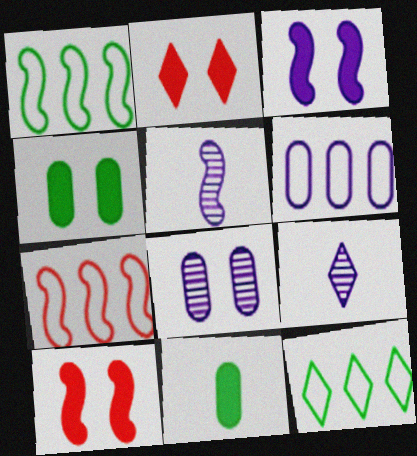[[1, 5, 10], 
[2, 3, 4], 
[2, 9, 12], 
[3, 6, 9], 
[4, 7, 9], 
[6, 7, 12]]